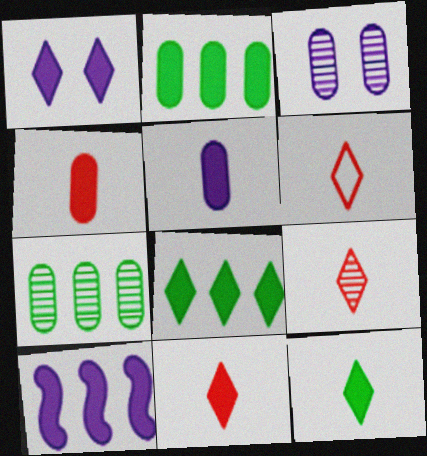[[1, 5, 10], 
[1, 8, 11], 
[6, 9, 11]]